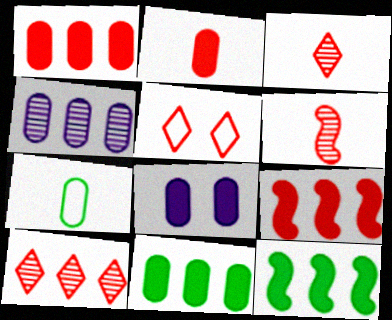[[1, 5, 6], 
[2, 8, 11]]